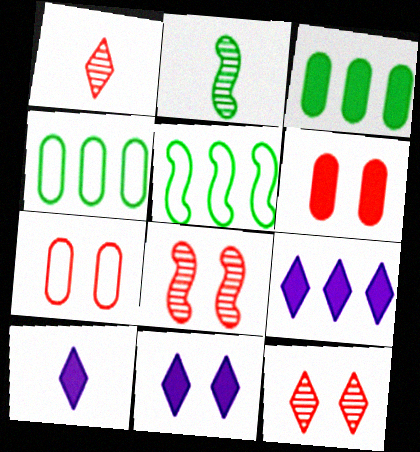[[2, 7, 9], 
[4, 8, 10], 
[9, 10, 11]]